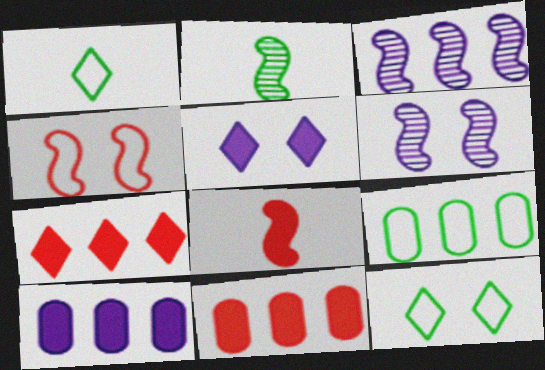[[1, 6, 11], 
[3, 7, 9]]